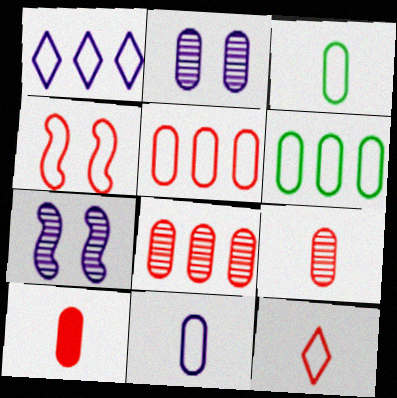[[1, 3, 4], 
[2, 6, 10], 
[4, 5, 12]]